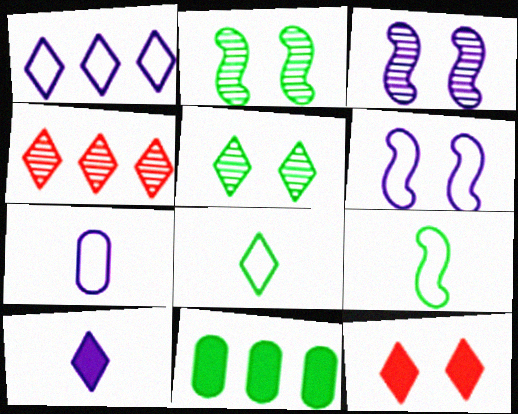[[1, 6, 7], 
[2, 8, 11], 
[5, 9, 11]]